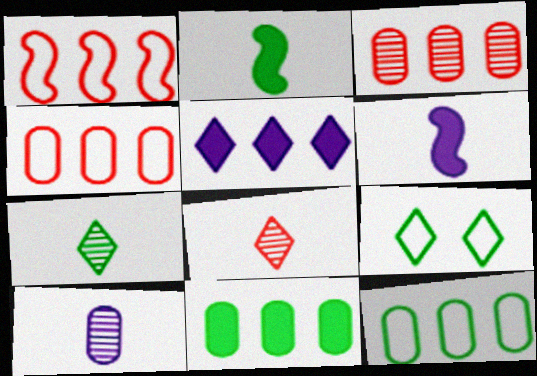[[3, 6, 9], 
[5, 8, 9]]